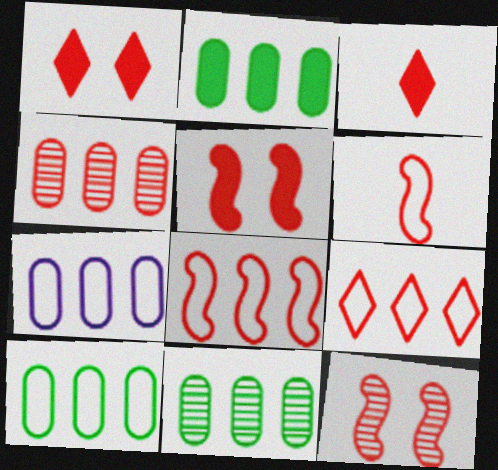[[1, 4, 6], 
[2, 4, 7], 
[2, 10, 11]]